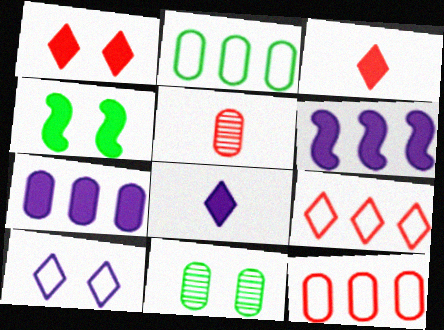[[3, 4, 7]]